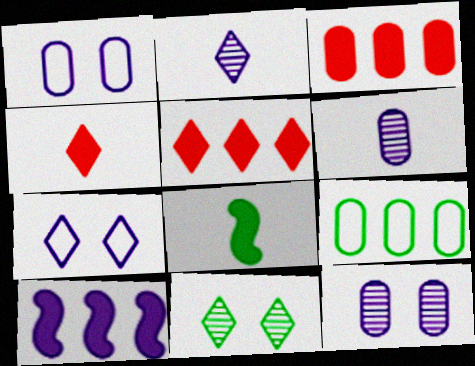[[1, 2, 10], 
[6, 7, 10], 
[8, 9, 11]]